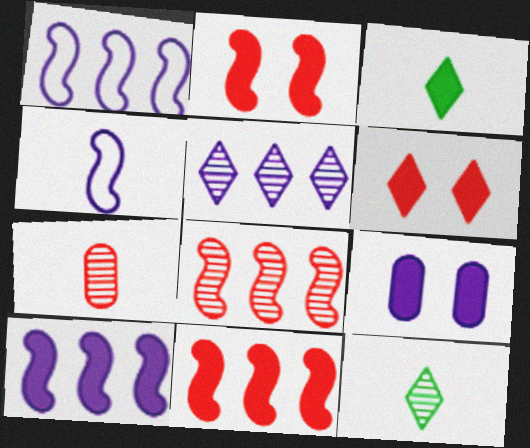[[3, 4, 7], 
[3, 9, 11], 
[4, 5, 9]]